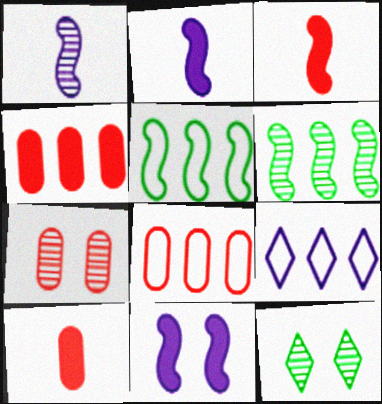[[2, 8, 12], 
[4, 6, 9], 
[5, 8, 9], 
[7, 8, 10]]